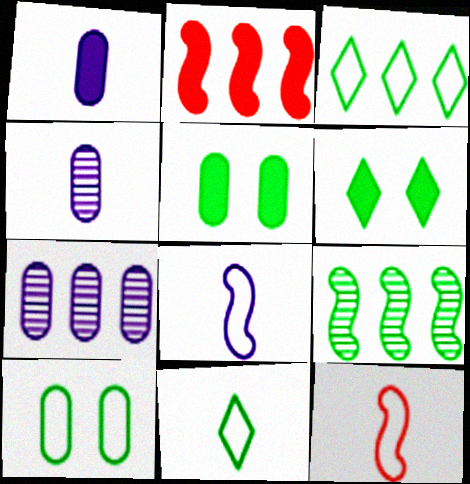[[1, 2, 6], 
[2, 3, 7], 
[5, 9, 11], 
[6, 7, 12]]